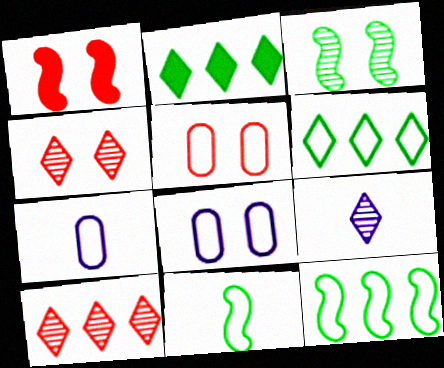[[1, 4, 5]]